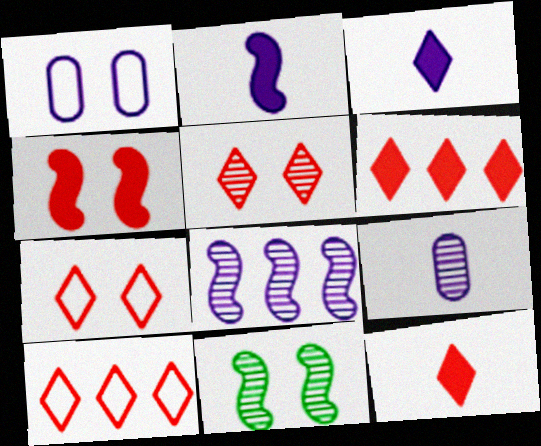[[1, 3, 8], 
[5, 10, 12]]